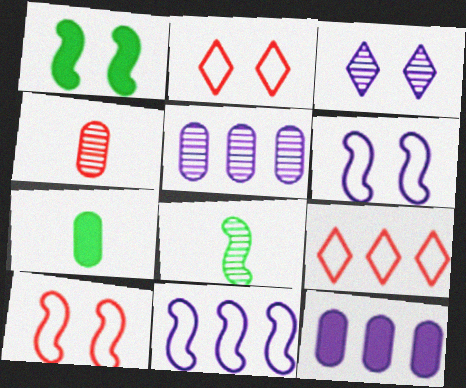[[2, 8, 12]]